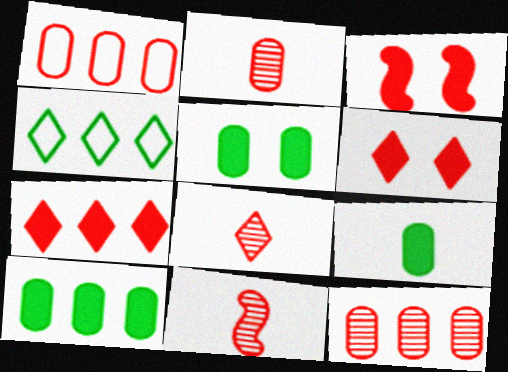[[1, 3, 8], 
[1, 6, 11], 
[2, 8, 11], 
[5, 9, 10]]